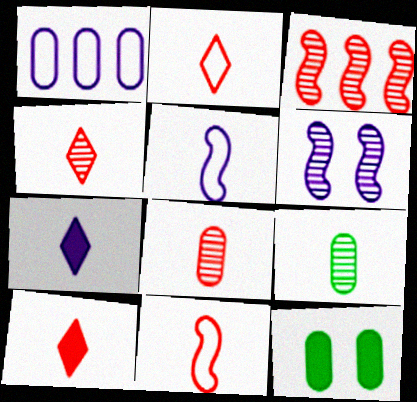[[1, 6, 7], 
[1, 8, 12], 
[2, 4, 10], 
[5, 9, 10], 
[7, 9, 11], 
[8, 10, 11]]